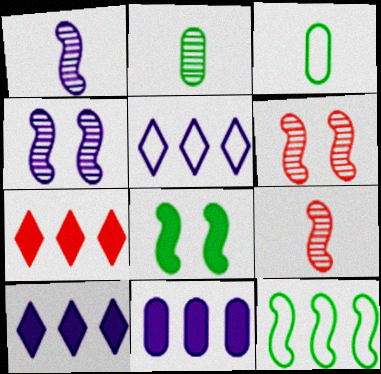[[3, 4, 7], 
[3, 6, 10]]